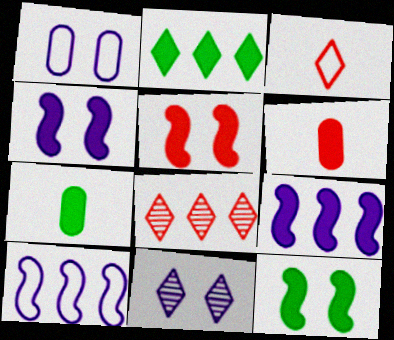[[1, 4, 11], 
[2, 3, 11], 
[2, 4, 6], 
[2, 7, 12], 
[4, 5, 12]]